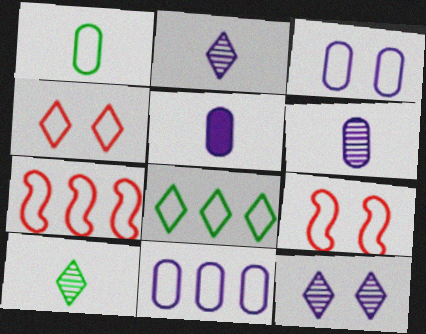[[7, 8, 11]]